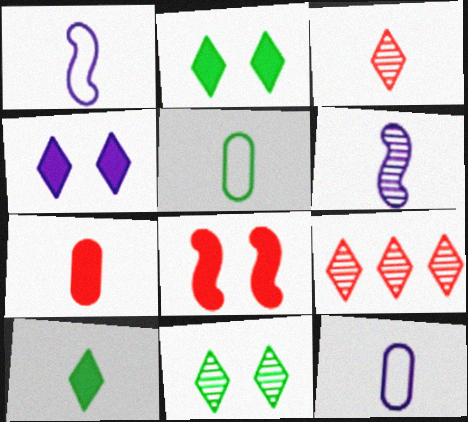[]